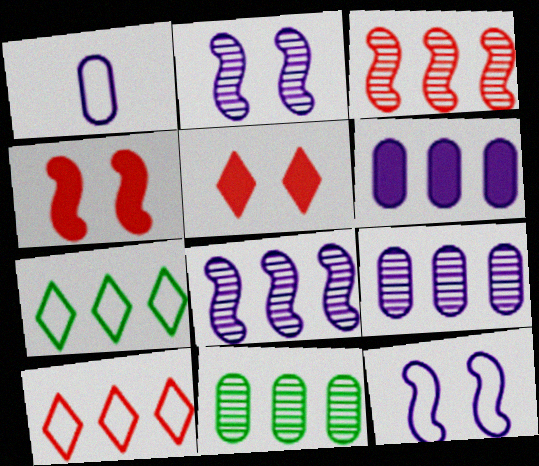[[3, 6, 7]]